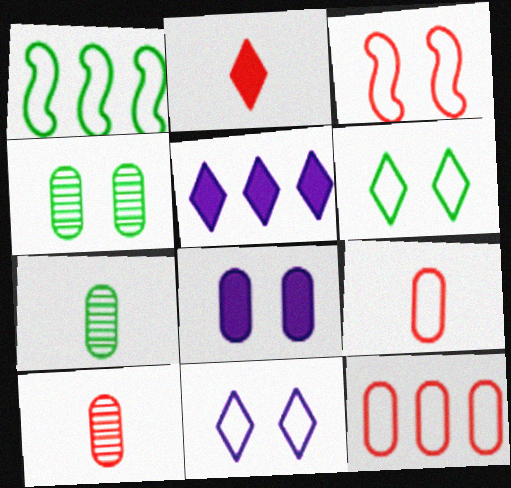[[1, 9, 11], 
[3, 5, 7], 
[7, 8, 12]]